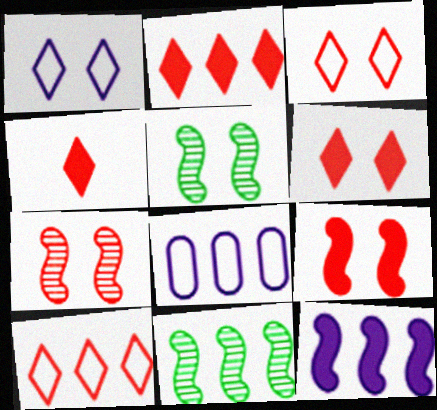[[2, 4, 6], 
[2, 8, 11], 
[4, 5, 8]]